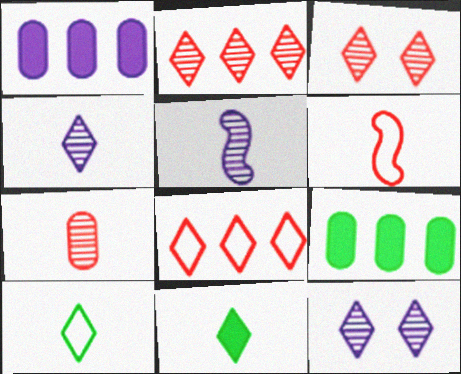[[6, 9, 12], 
[8, 11, 12]]